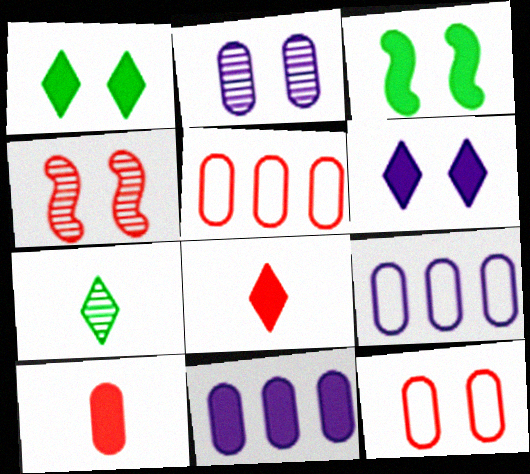[[3, 8, 11], 
[4, 5, 8]]